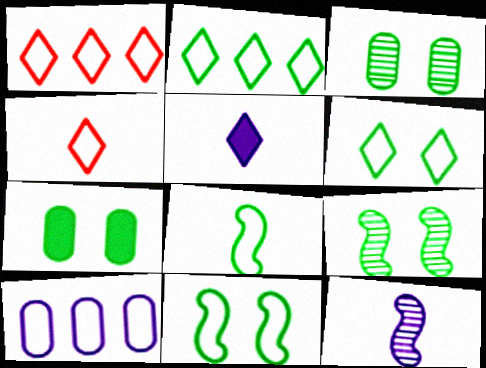[[1, 7, 12], 
[4, 10, 11], 
[6, 7, 9]]